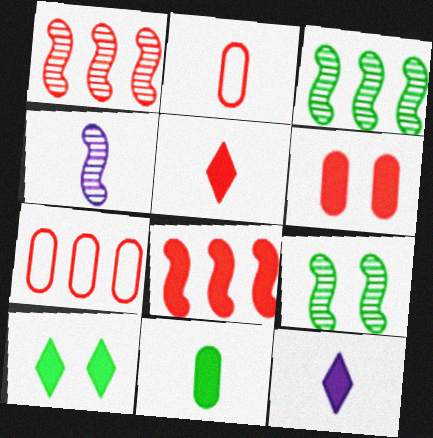[[1, 4, 9], 
[4, 7, 10], 
[5, 6, 8], 
[7, 9, 12]]